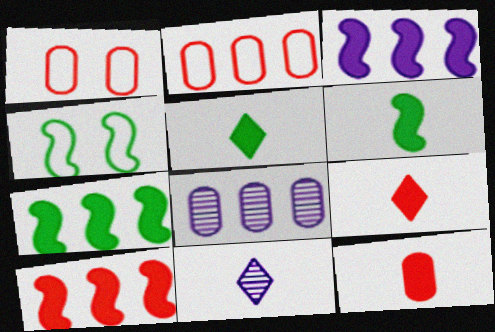[[1, 7, 11], 
[3, 7, 10], 
[4, 8, 9]]